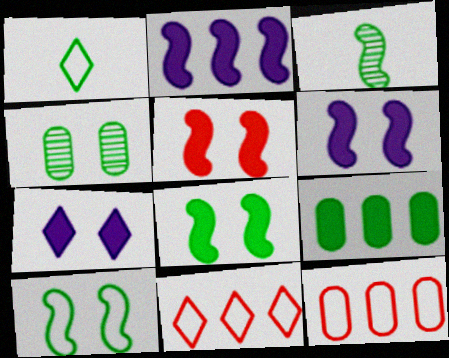[[3, 7, 12], 
[5, 6, 8]]